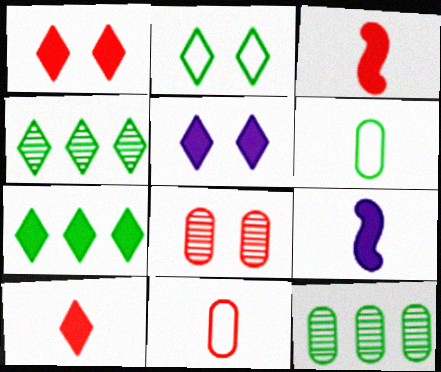[[5, 7, 10]]